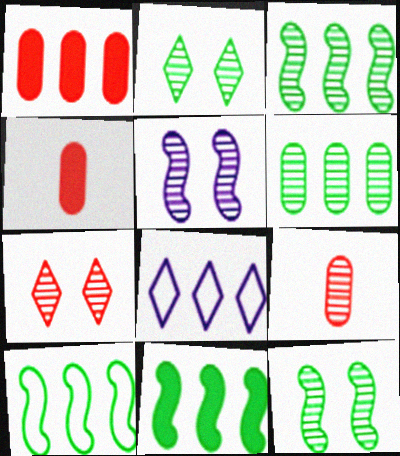[[1, 3, 8], 
[3, 10, 11], 
[4, 8, 12]]